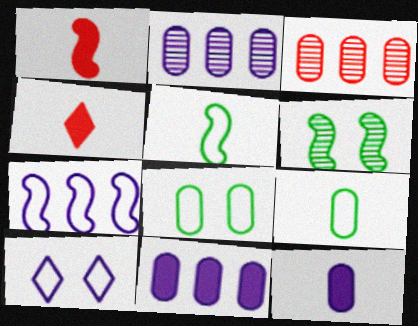[[1, 6, 7], 
[3, 8, 12]]